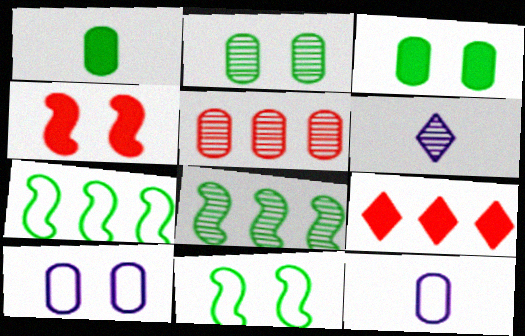[[1, 5, 10], 
[3, 5, 12]]